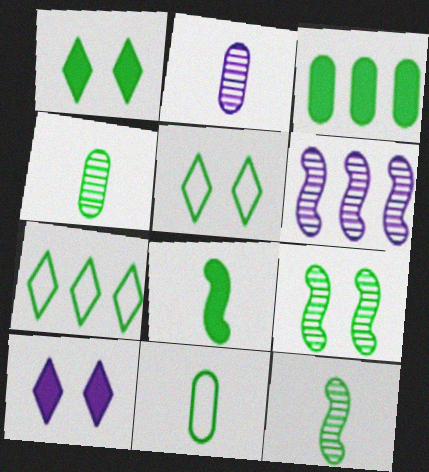[[1, 3, 8], 
[3, 5, 12]]